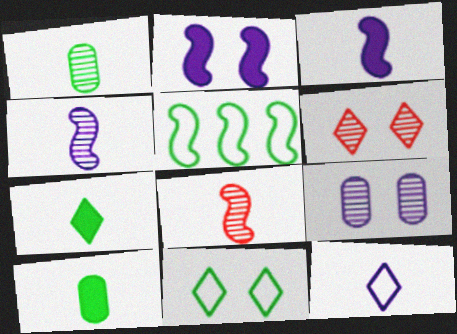[[2, 5, 8], 
[8, 10, 12]]